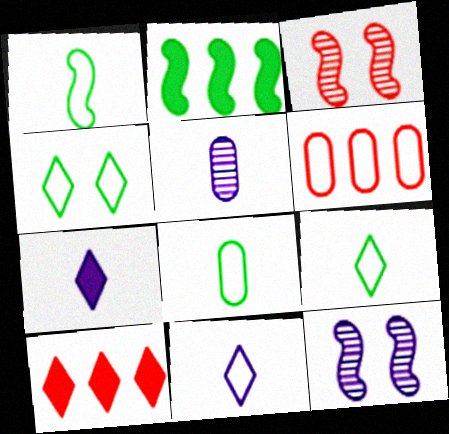[[1, 8, 9], 
[8, 10, 12]]